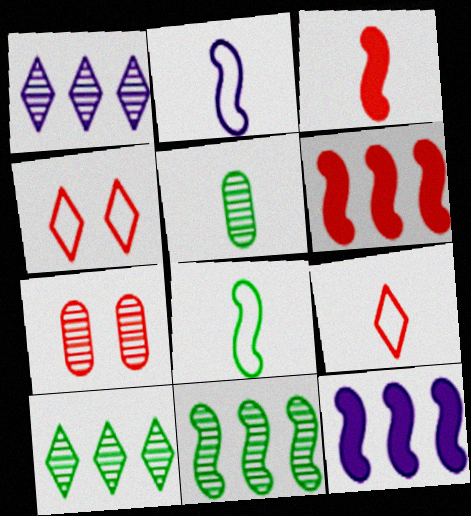[[4, 5, 12], 
[6, 7, 9]]